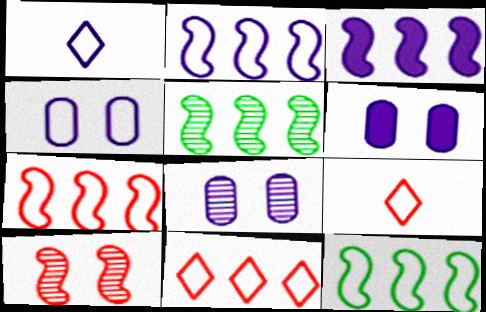[[1, 2, 4], 
[1, 3, 8], 
[2, 7, 12], 
[3, 5, 7], 
[4, 6, 8], 
[4, 9, 12], 
[5, 6, 9]]